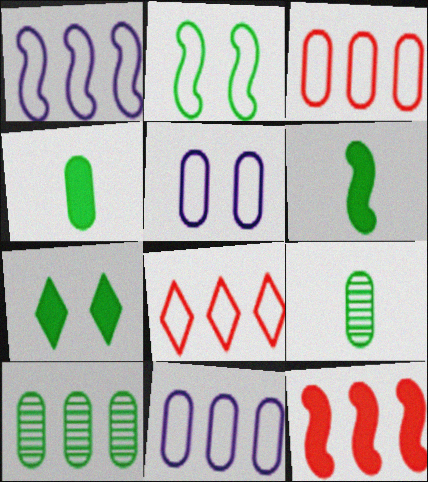[]